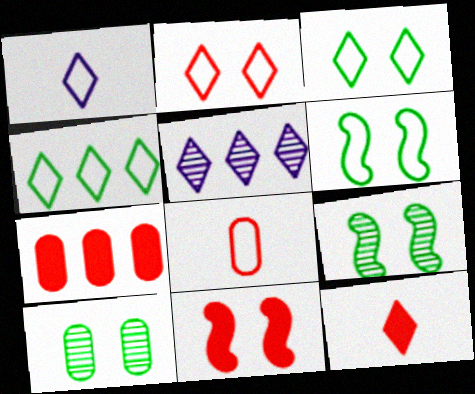[[1, 2, 4], 
[1, 7, 9], 
[3, 5, 12], 
[7, 11, 12]]